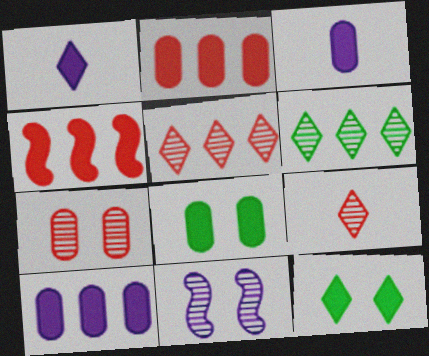[[1, 4, 8], 
[2, 3, 8], 
[3, 4, 12]]